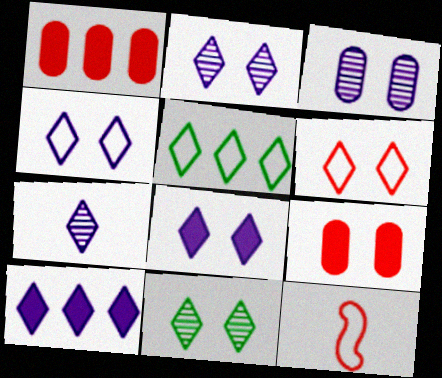[[2, 4, 8], 
[4, 7, 10], 
[6, 8, 11]]